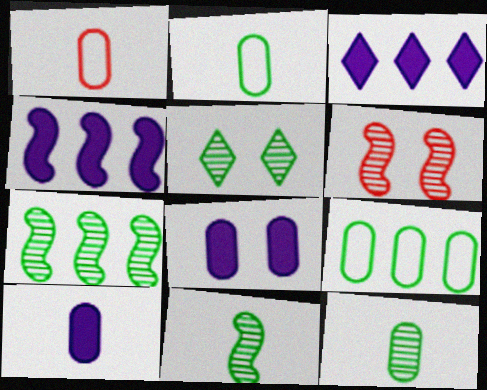[[1, 4, 5], 
[1, 10, 12], 
[2, 3, 6], 
[5, 7, 12]]